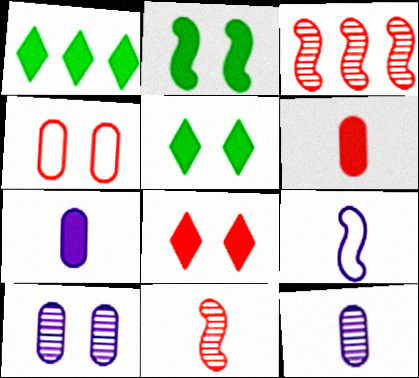[[2, 3, 9]]